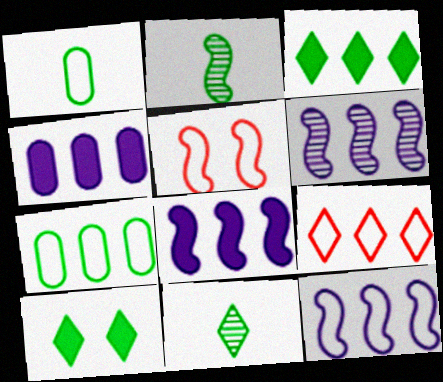[[2, 5, 8], 
[2, 7, 10], 
[4, 5, 11], 
[6, 8, 12], 
[7, 9, 12]]